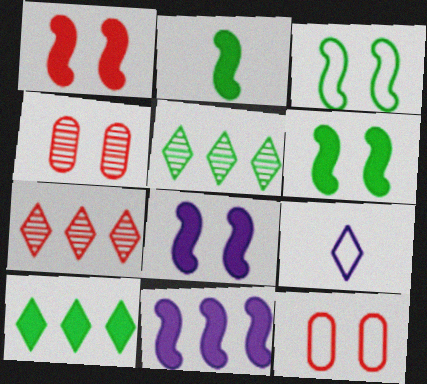[[1, 2, 11], 
[1, 6, 8]]